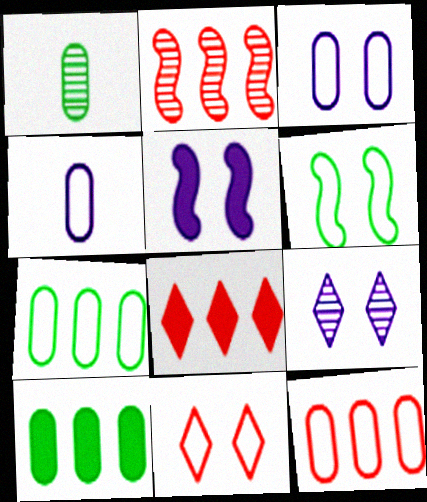[[1, 2, 9], 
[2, 8, 12], 
[3, 5, 9], 
[3, 6, 11]]